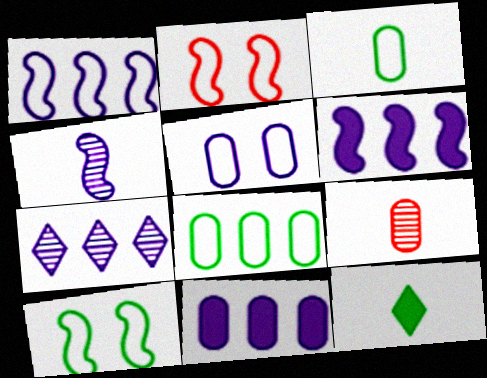[[1, 7, 11]]